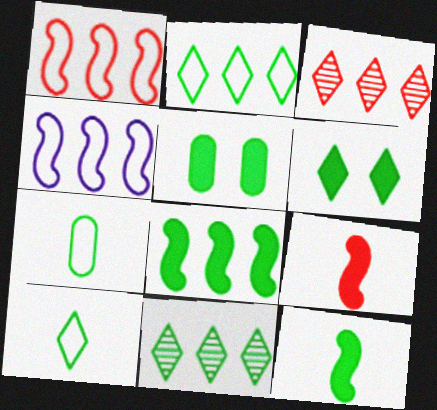[[6, 10, 11]]